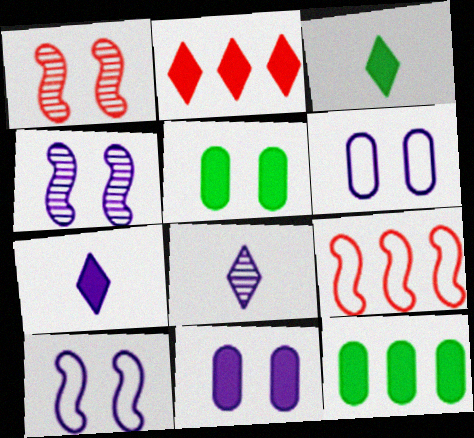[[5, 8, 9]]